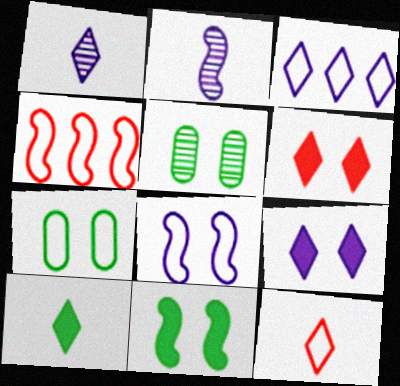[[1, 3, 9], 
[1, 10, 12], 
[2, 4, 11], 
[5, 6, 8]]